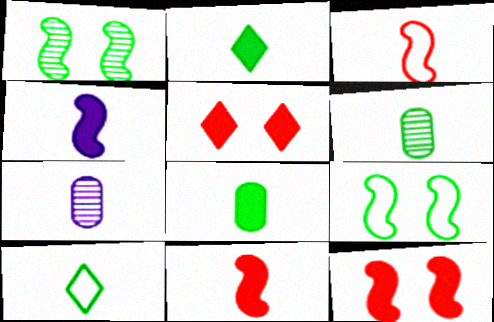[[2, 3, 7], 
[7, 10, 11]]